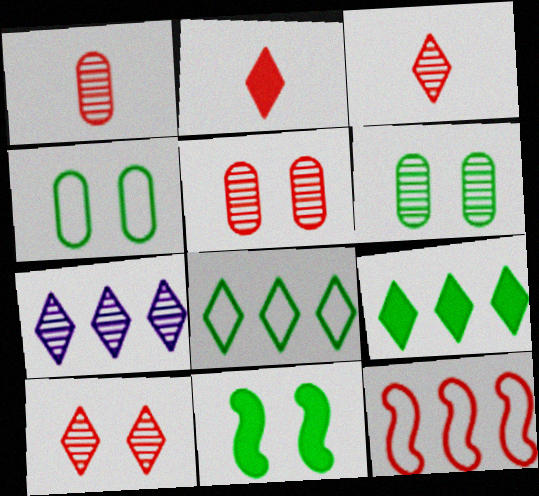[[2, 5, 12]]